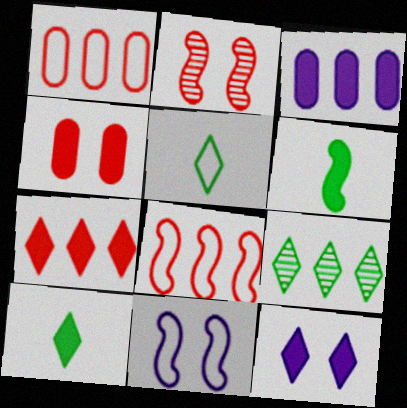[[1, 5, 11], 
[2, 3, 5], 
[3, 8, 9], 
[7, 10, 12]]